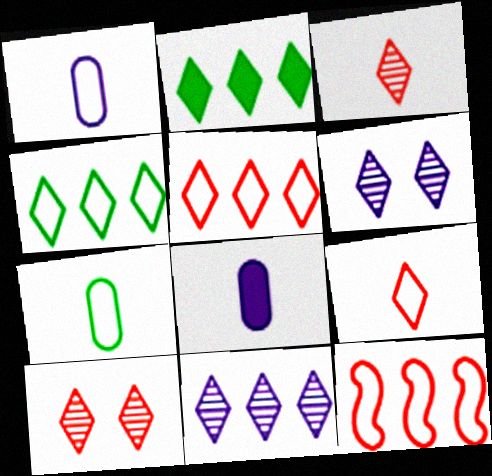[[2, 5, 11], 
[2, 6, 9]]